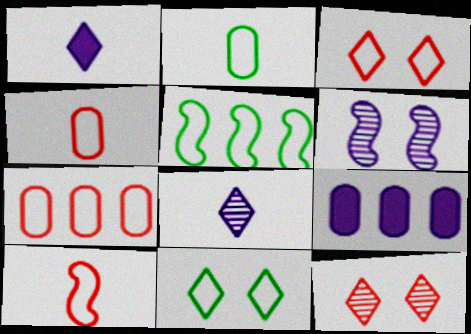[[2, 5, 11], 
[3, 7, 10]]